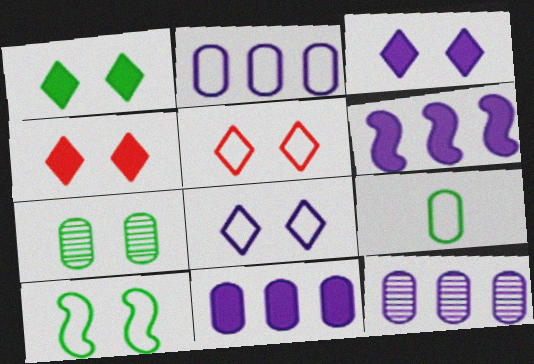[[1, 3, 4], 
[1, 7, 10], 
[2, 11, 12]]